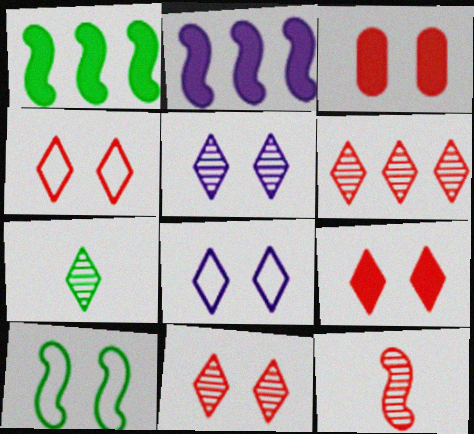[[2, 10, 12], 
[3, 5, 10], 
[4, 9, 11], 
[5, 6, 7]]